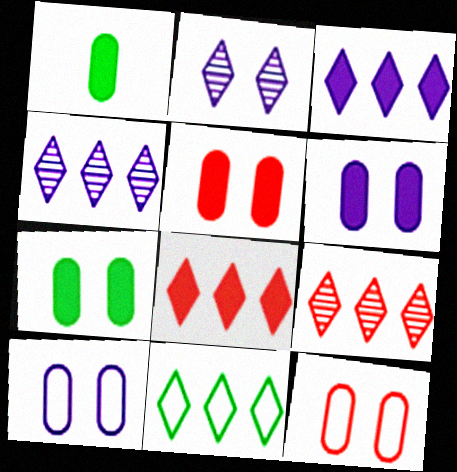[[3, 9, 11], 
[4, 8, 11], 
[5, 6, 7]]